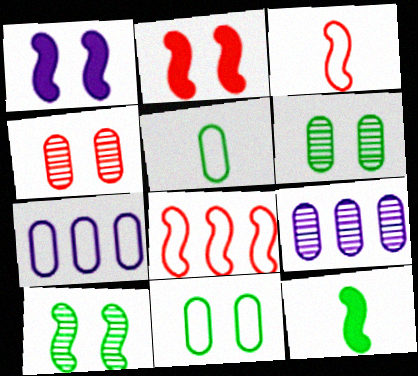[]